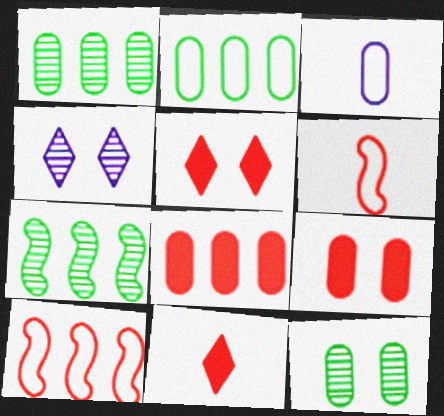[[1, 3, 9], 
[3, 5, 7], 
[3, 8, 12]]